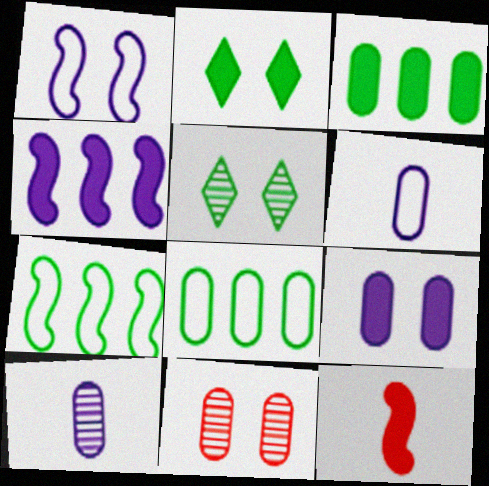[[1, 2, 11], 
[3, 6, 11]]